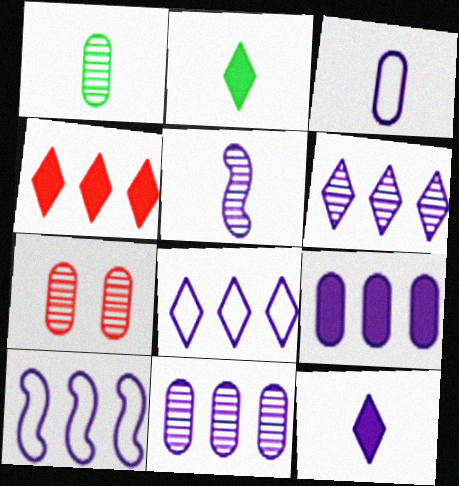[[1, 7, 11], 
[2, 7, 10], 
[3, 5, 12], 
[6, 9, 10]]